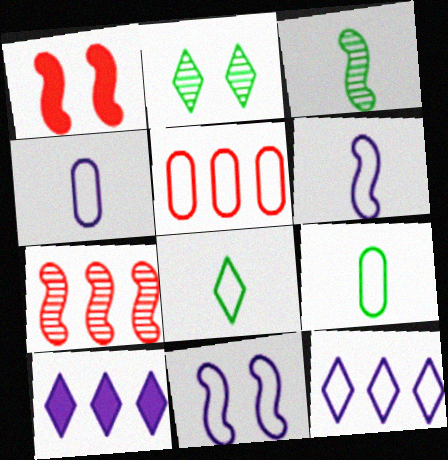[[4, 11, 12], 
[5, 8, 11]]